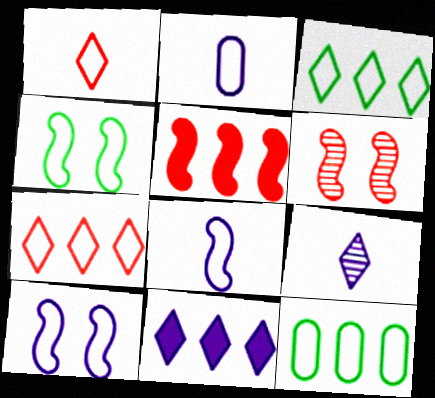[[1, 10, 12], 
[2, 4, 7]]